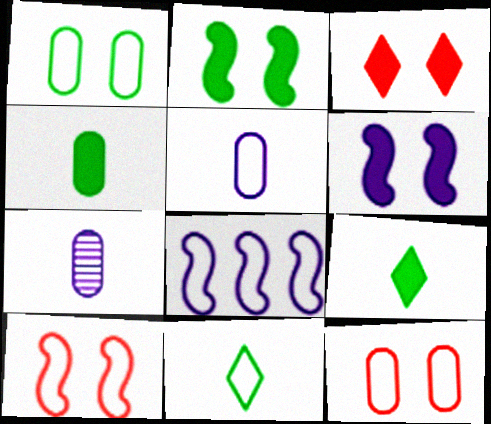[[8, 11, 12]]